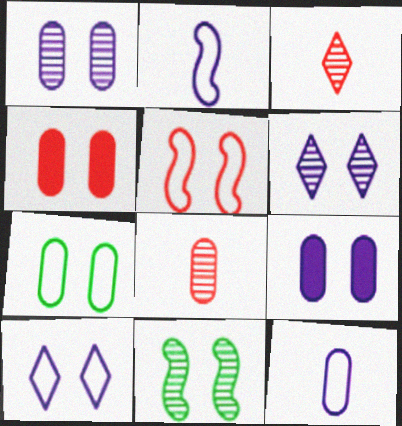[[1, 4, 7], 
[4, 10, 11], 
[5, 7, 10]]